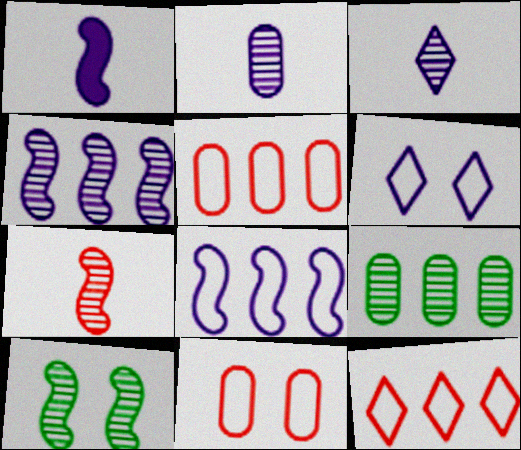[[4, 7, 10]]